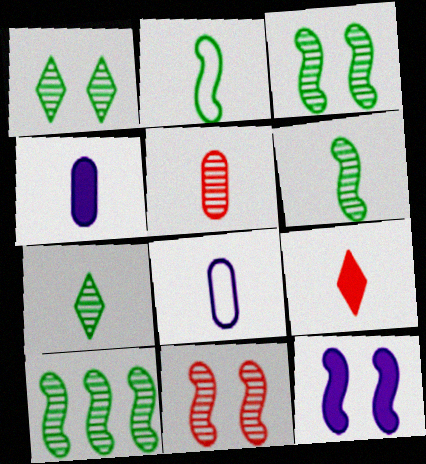[[3, 6, 10], 
[6, 8, 9]]